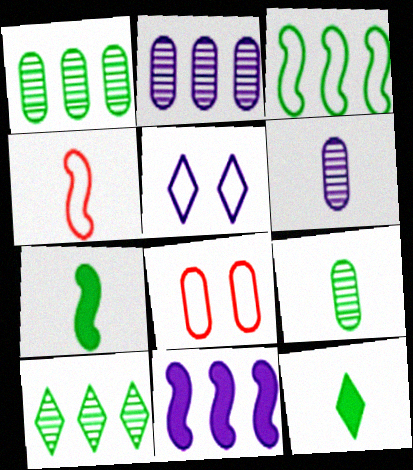[[4, 6, 12], 
[5, 6, 11]]